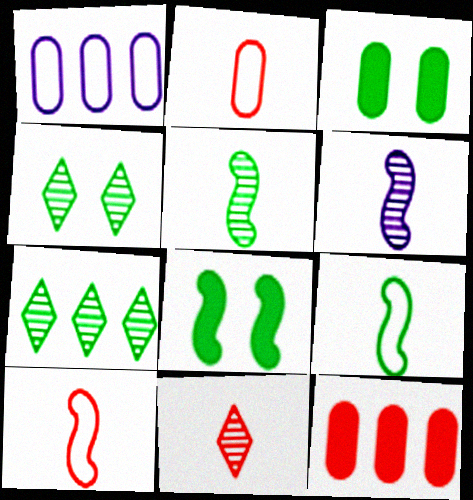[[1, 8, 11], 
[3, 7, 9]]